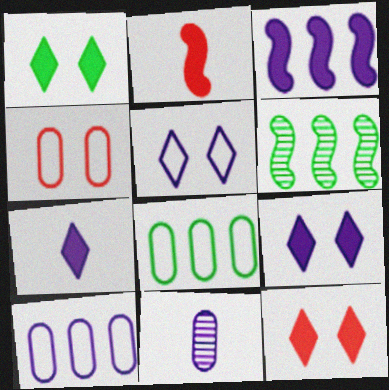[[1, 9, 12], 
[3, 5, 11], 
[4, 6, 7]]